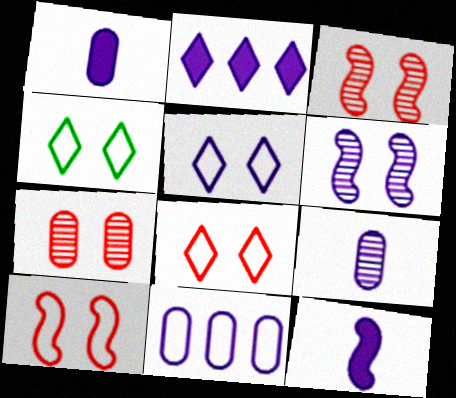[[4, 5, 8]]